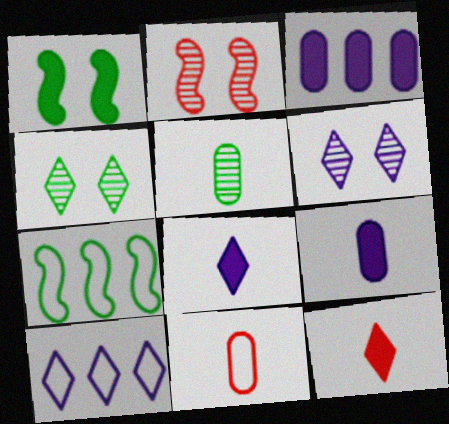[[1, 3, 12], 
[4, 10, 12], 
[5, 9, 11], 
[6, 8, 10]]